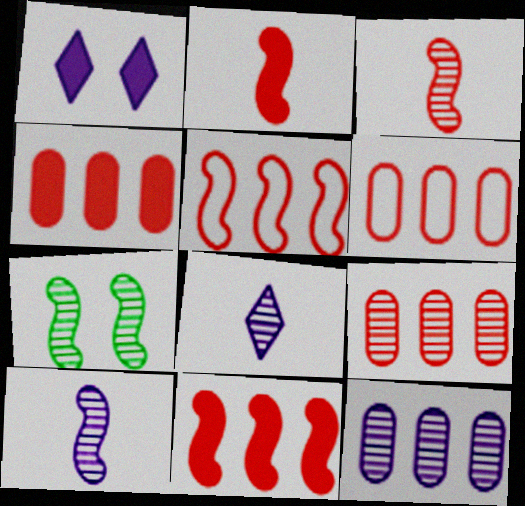[[4, 6, 9], 
[7, 8, 9]]